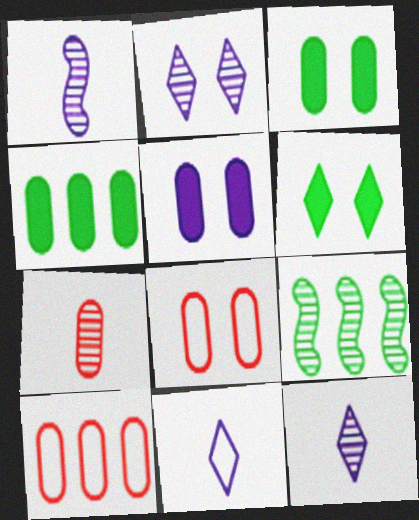[[1, 6, 10], 
[2, 7, 9]]